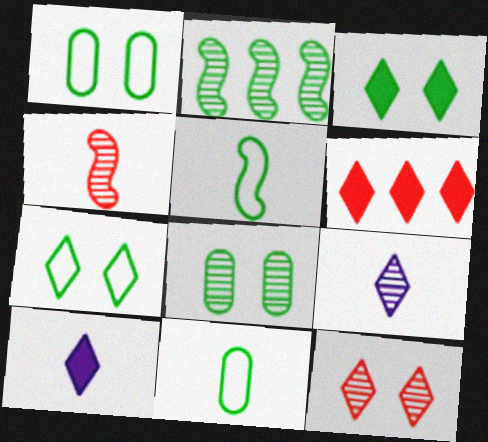[[2, 3, 11], 
[3, 6, 10], 
[4, 10, 11], 
[6, 7, 9]]